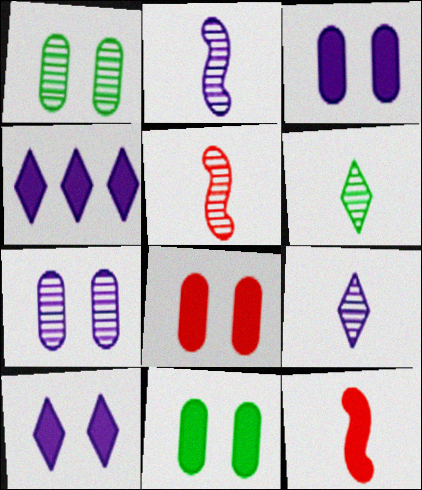[[3, 8, 11], 
[4, 11, 12]]